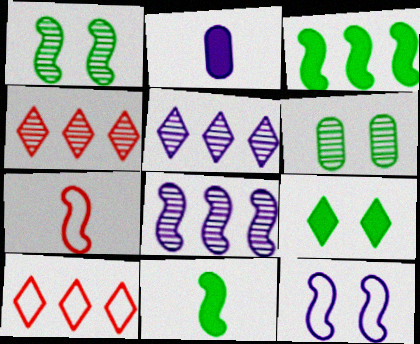[[1, 2, 10], 
[2, 5, 12]]